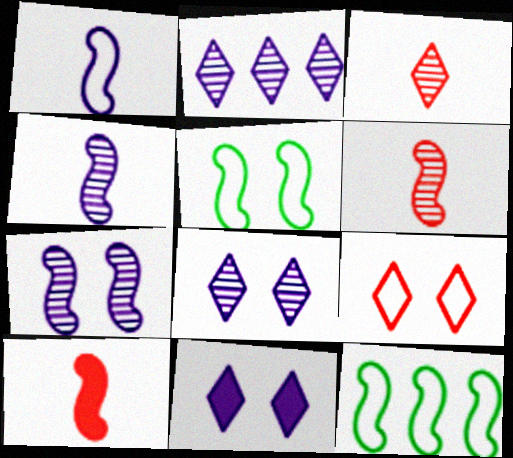[[7, 10, 12]]